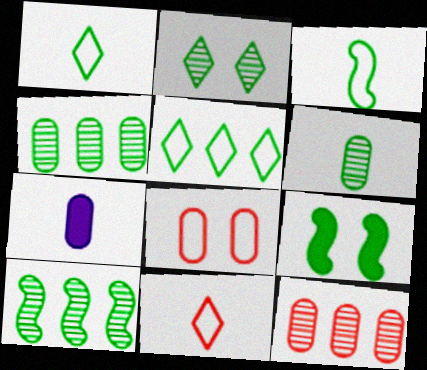[[1, 4, 9], 
[2, 6, 10], 
[3, 9, 10], 
[4, 7, 8], 
[5, 6, 9]]